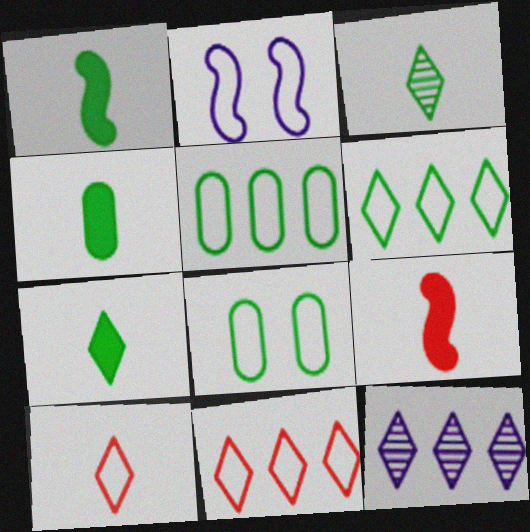[[1, 4, 7], 
[2, 5, 10], 
[8, 9, 12]]